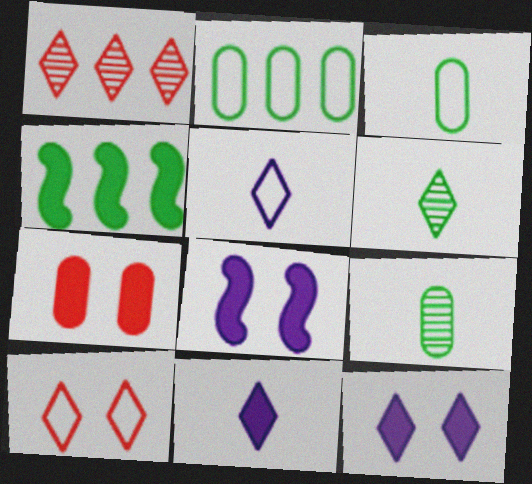[[1, 3, 8], 
[4, 7, 11]]